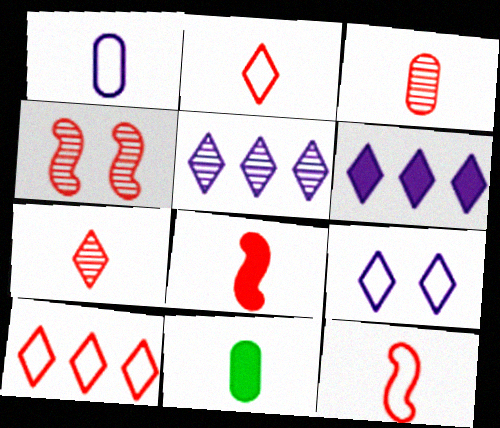[[1, 3, 11], 
[2, 3, 8]]